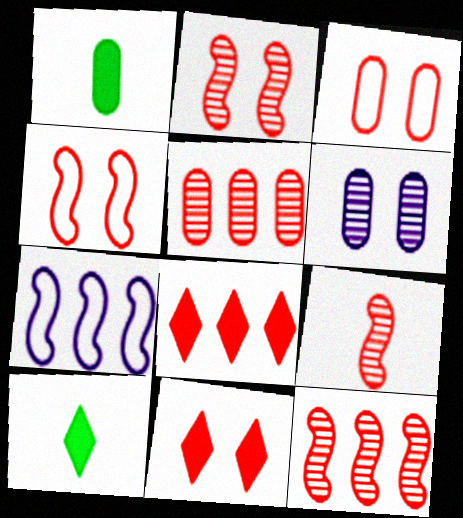[[2, 3, 11], 
[2, 9, 12], 
[3, 8, 9]]